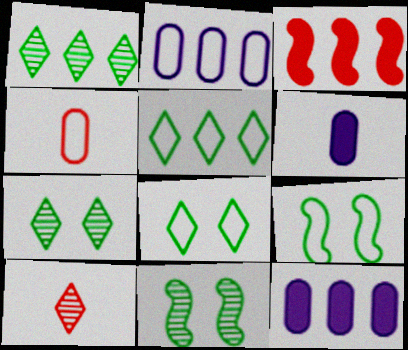[[1, 2, 3], 
[9, 10, 12]]